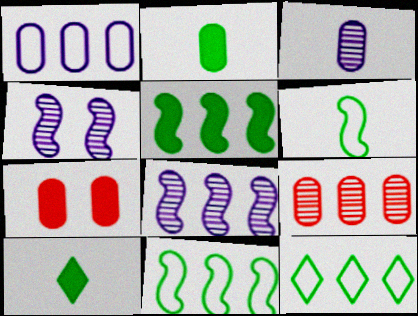[]